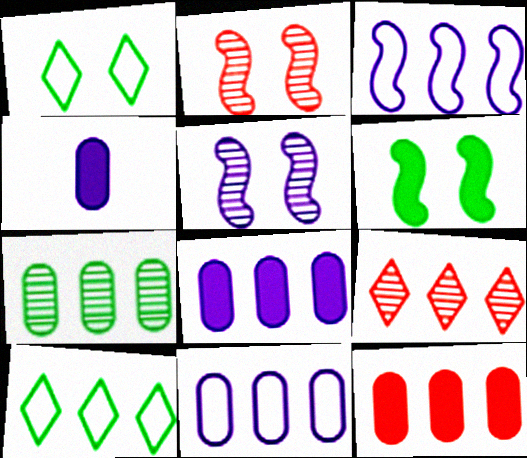[[2, 4, 10], 
[7, 11, 12]]